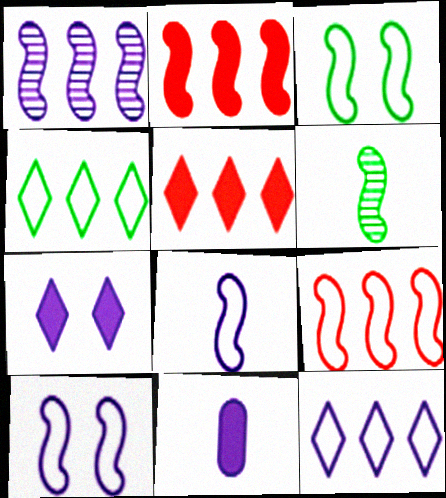[[2, 6, 10], 
[3, 8, 9]]